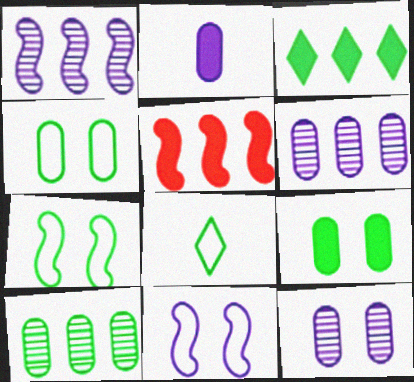[[5, 8, 12]]